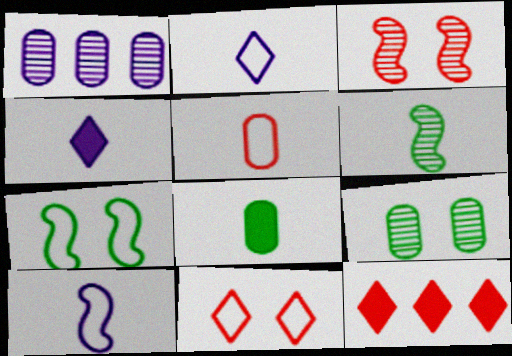[[3, 5, 12], 
[4, 5, 6], 
[9, 10, 12]]